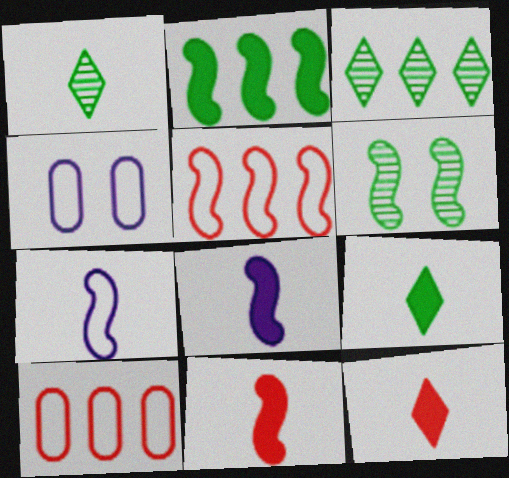[[3, 4, 11], 
[5, 6, 8]]